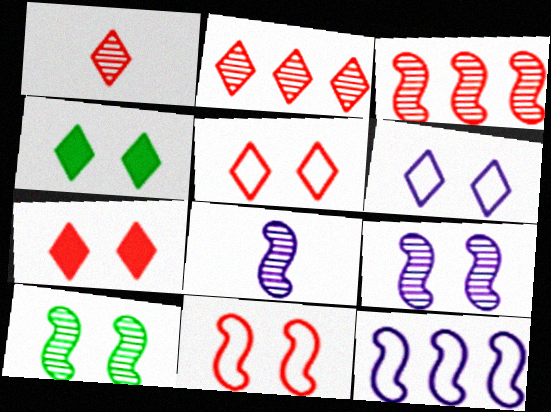[[3, 8, 10]]